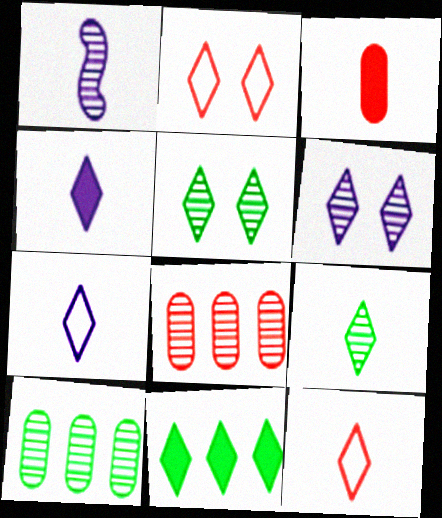[[1, 5, 8], 
[4, 9, 12], 
[6, 11, 12]]